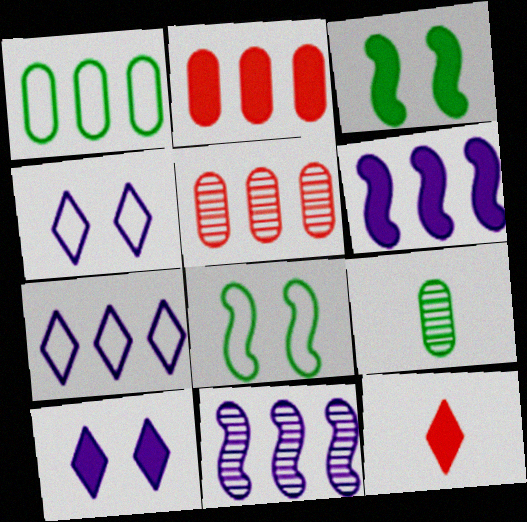[]